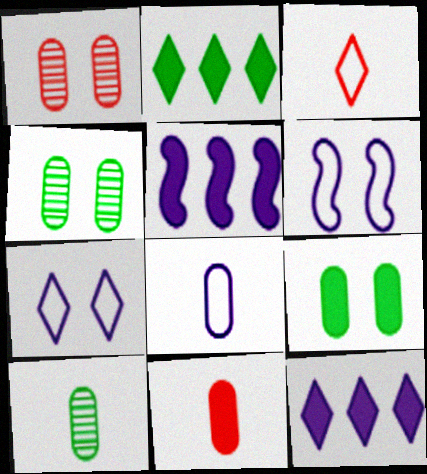[[3, 4, 5], 
[8, 10, 11]]